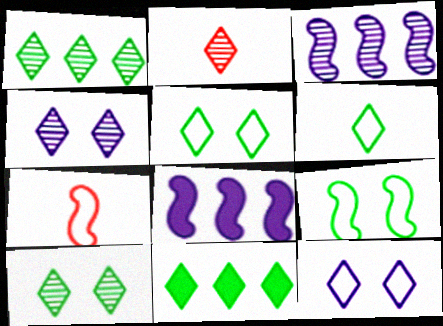[[1, 2, 4], 
[2, 11, 12], 
[6, 10, 11]]